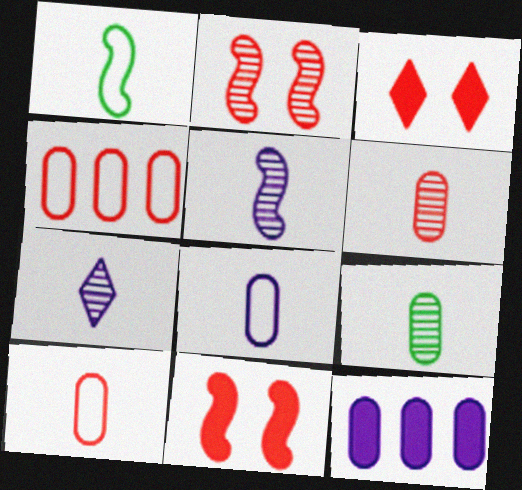[]